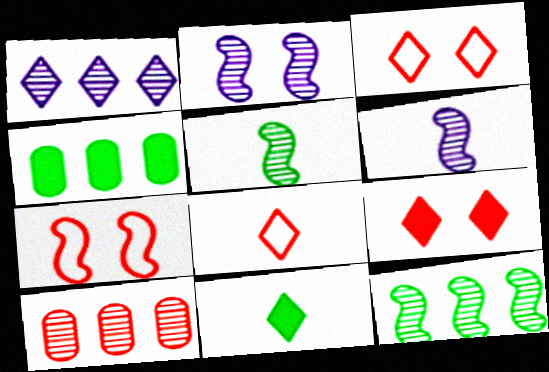[[1, 3, 11], 
[1, 10, 12], 
[2, 4, 8], 
[3, 4, 6]]